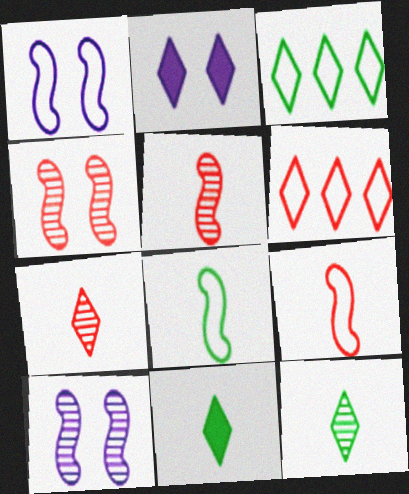[[2, 3, 7], 
[2, 6, 12]]